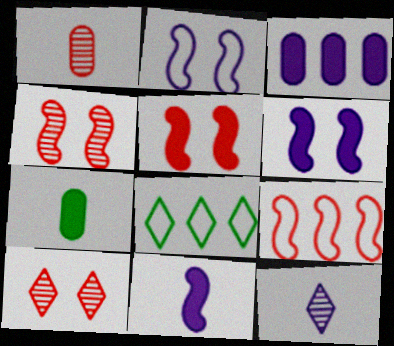[[1, 6, 8], 
[2, 3, 12]]